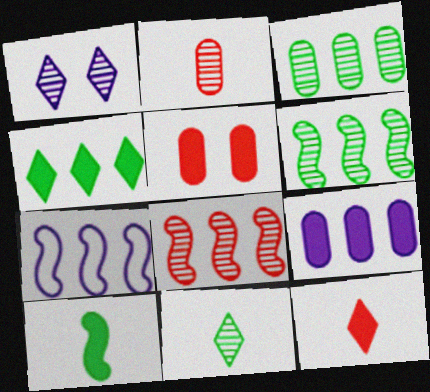[[1, 2, 6], 
[5, 7, 11]]